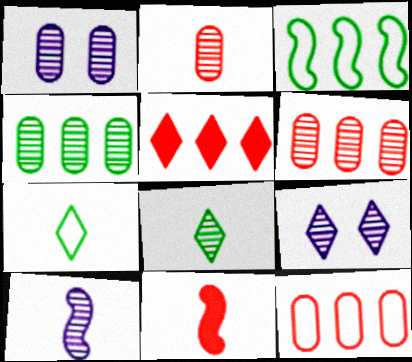[[1, 2, 4], 
[2, 8, 10], 
[5, 7, 9]]